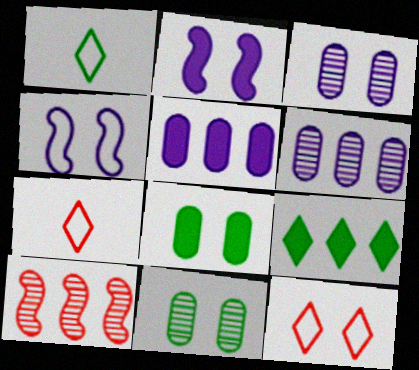[[2, 11, 12]]